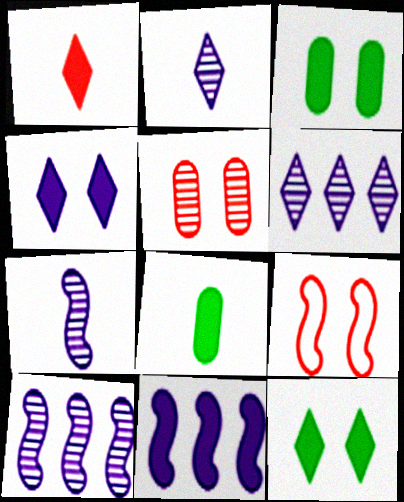[[1, 3, 11], 
[6, 8, 9]]